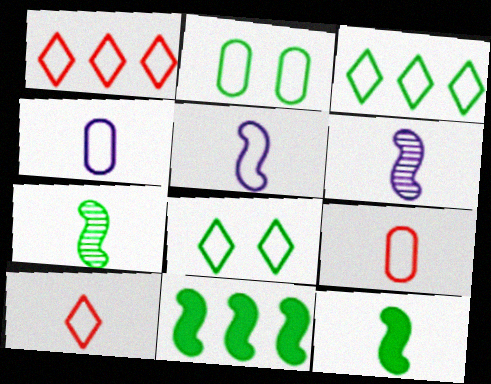[[1, 2, 5]]